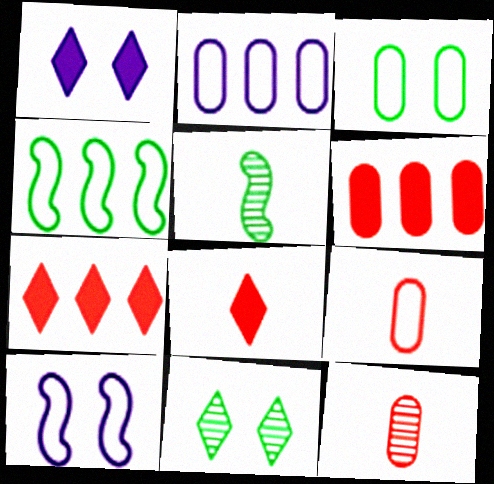[[1, 4, 12], 
[2, 3, 9]]